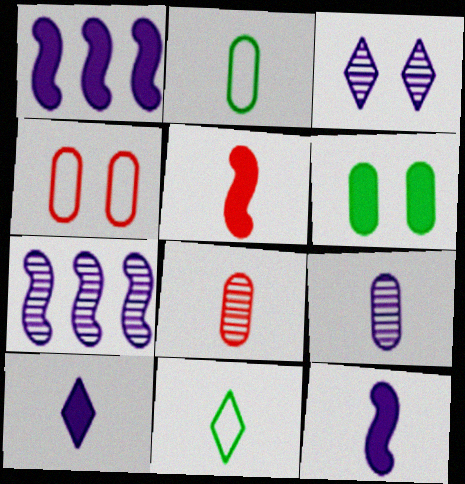[[3, 7, 9], 
[5, 9, 11], 
[8, 11, 12]]